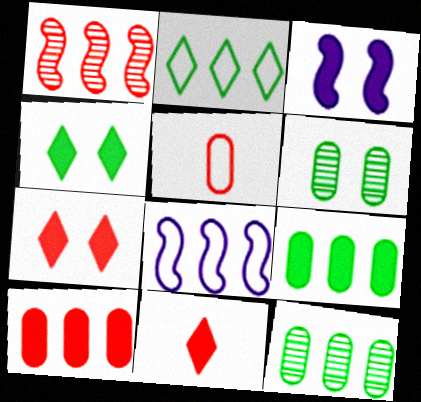[[1, 5, 7], 
[3, 9, 11], 
[6, 8, 11]]